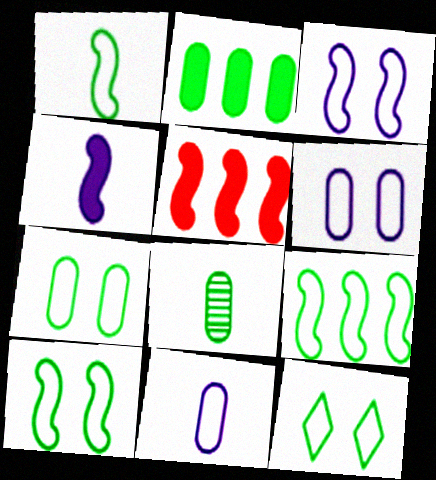[[1, 9, 10], 
[2, 7, 8], 
[7, 10, 12]]